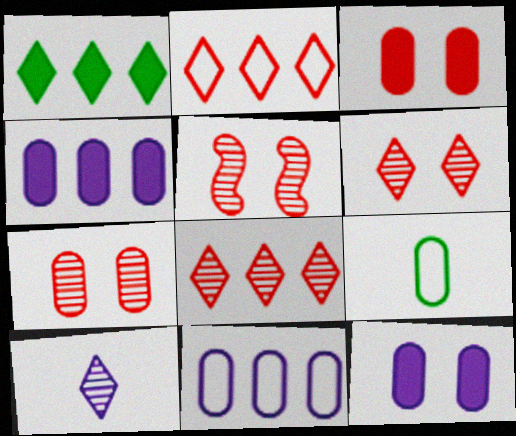[[4, 7, 9], 
[5, 6, 7]]